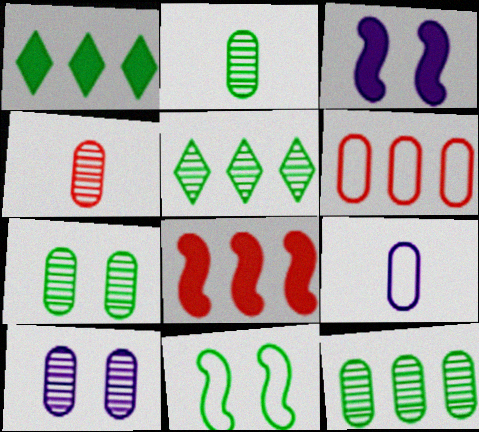[[1, 2, 11], 
[2, 7, 12], 
[4, 10, 12]]